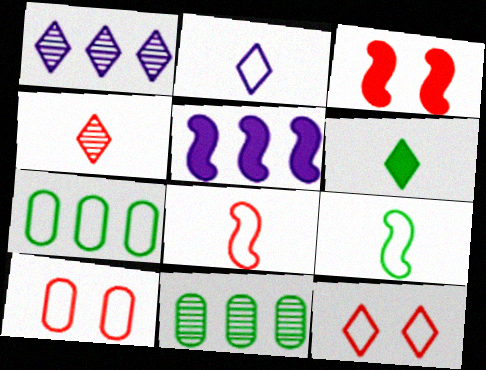[[1, 6, 12], 
[2, 3, 11], 
[2, 4, 6]]